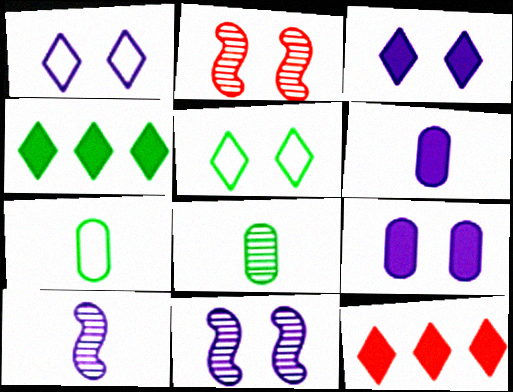[[1, 9, 11], 
[2, 5, 9], 
[7, 11, 12]]